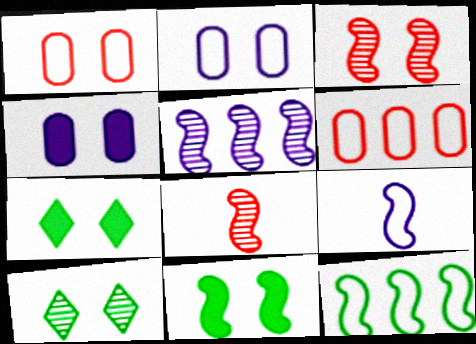[[2, 3, 7]]